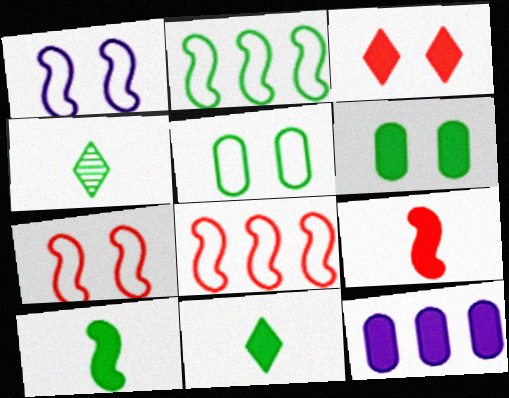[[2, 4, 6], 
[3, 10, 12], 
[4, 7, 12]]